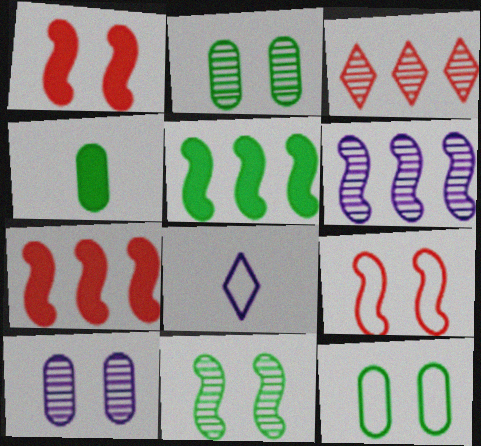[[2, 7, 8]]